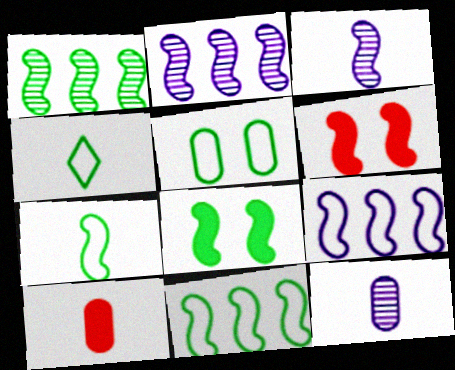[[1, 7, 8], 
[2, 6, 7], 
[3, 4, 10], 
[3, 6, 11], 
[4, 5, 11]]